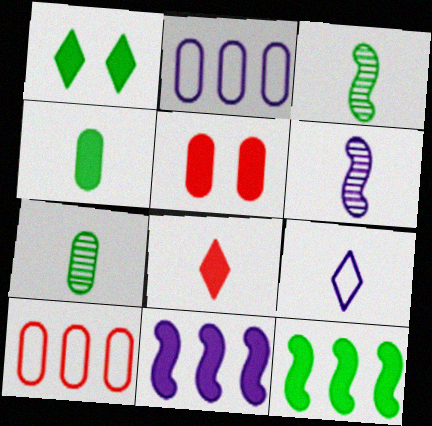[[1, 4, 12], 
[1, 6, 10], 
[2, 5, 7]]